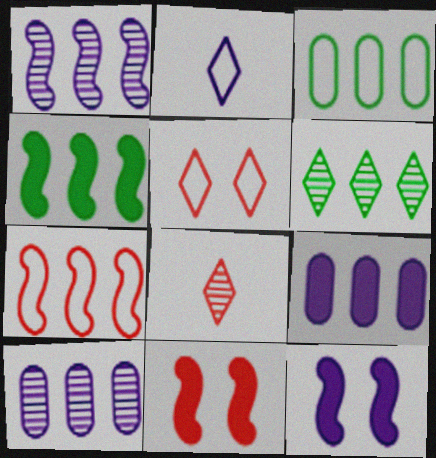[[1, 4, 7], 
[2, 10, 12], 
[3, 4, 6], 
[3, 8, 12], 
[6, 7, 9]]